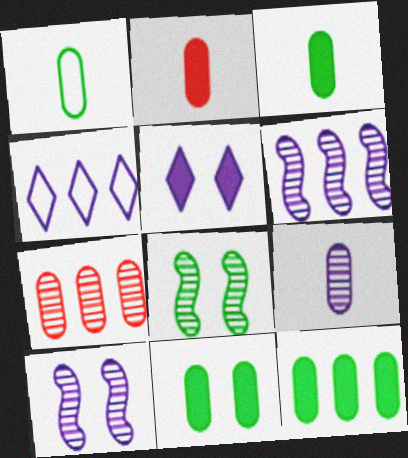[[1, 2, 9], 
[2, 4, 8], 
[3, 11, 12]]